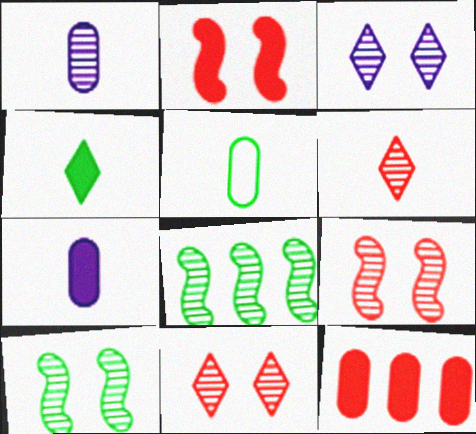[[1, 8, 11]]